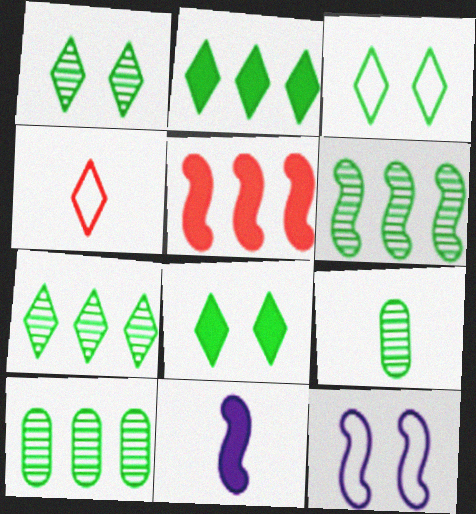[[1, 3, 8], 
[1, 6, 9], 
[4, 9, 11], 
[6, 7, 10]]